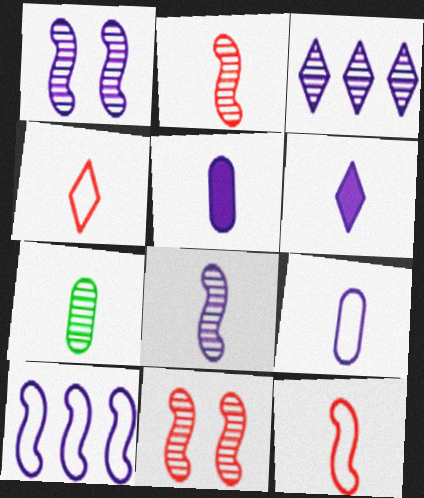[[3, 7, 11], 
[6, 7, 12], 
[6, 8, 9]]